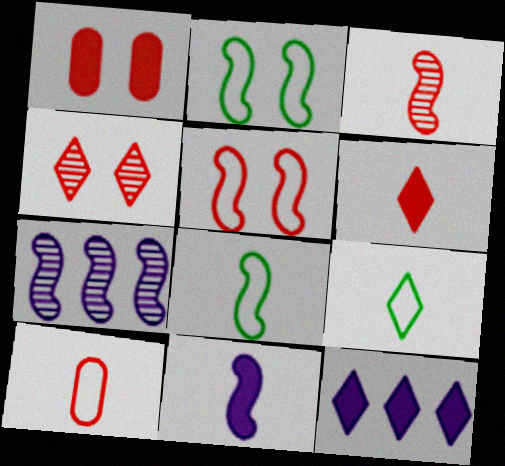[[1, 4, 5], 
[1, 7, 9], 
[3, 6, 10], 
[3, 8, 11], 
[4, 9, 12]]